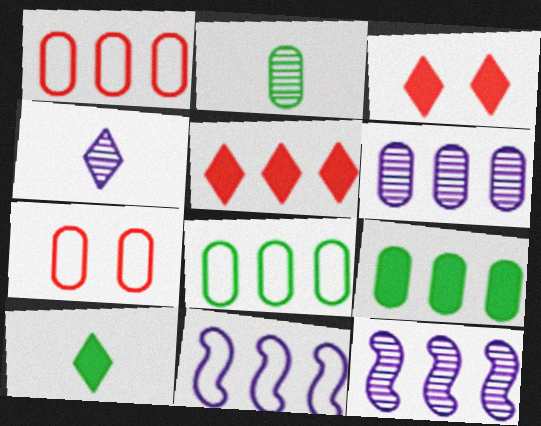[[1, 6, 9], 
[2, 3, 11], 
[5, 8, 12], 
[7, 10, 12]]